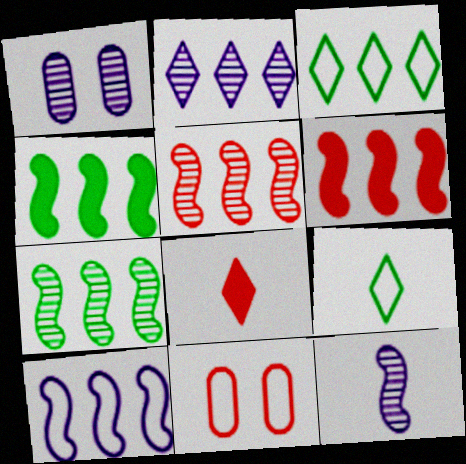[[1, 2, 12], 
[1, 6, 9], 
[4, 5, 10], 
[5, 8, 11], 
[6, 7, 10], 
[9, 10, 11]]